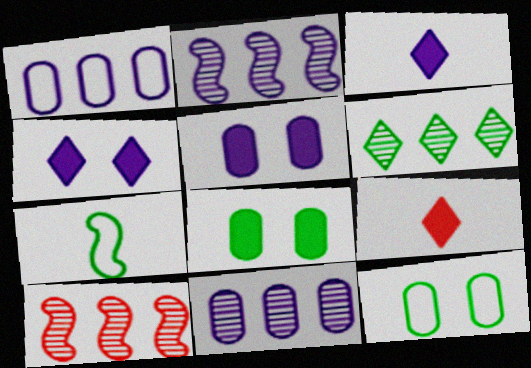[[2, 9, 12], 
[3, 10, 12], 
[6, 7, 8], 
[6, 10, 11]]